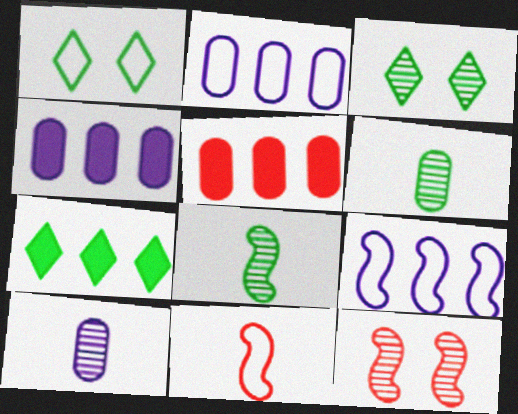[[1, 2, 11], 
[3, 4, 11]]